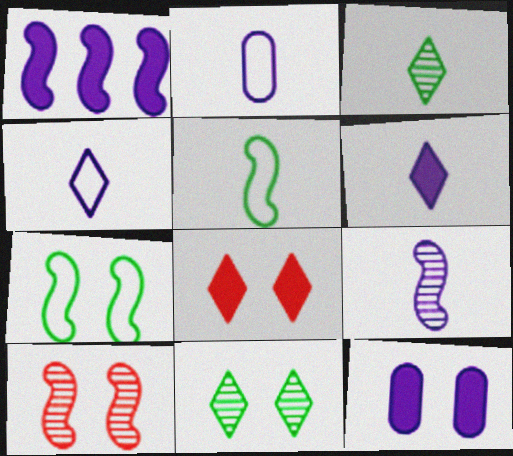[[1, 5, 10], 
[1, 6, 12], 
[2, 6, 9]]